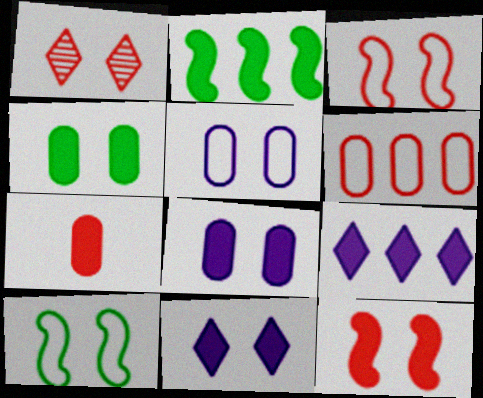[[1, 8, 10], 
[2, 7, 11], 
[4, 11, 12]]